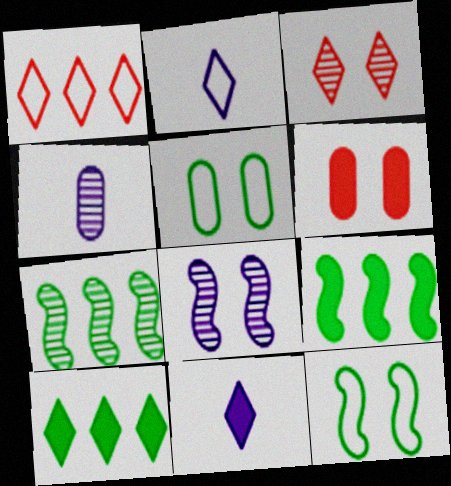[[2, 3, 10], 
[2, 6, 7], 
[3, 4, 7], 
[6, 9, 11]]